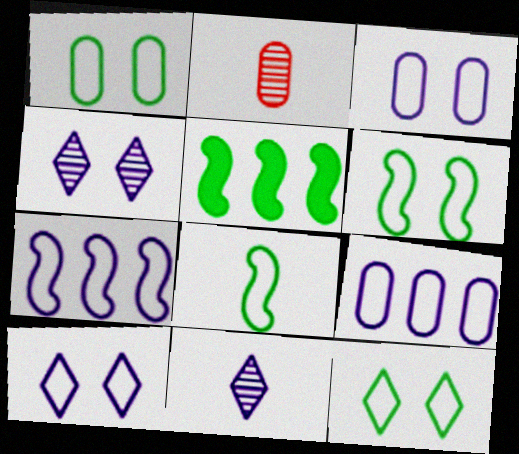[[1, 6, 12], 
[2, 5, 10]]